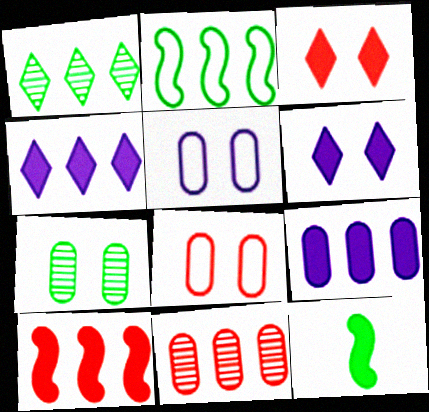[[2, 4, 11], 
[3, 9, 12]]